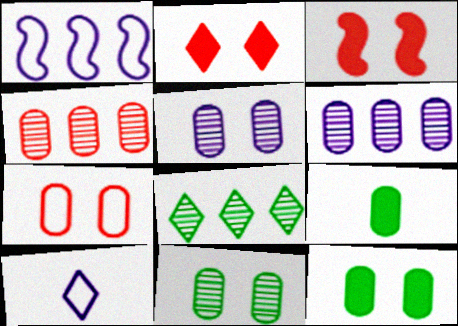[[2, 8, 10], 
[5, 7, 12], 
[6, 7, 9]]